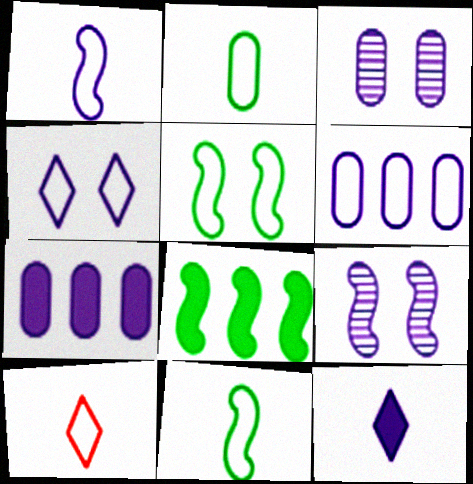[[1, 2, 10], 
[1, 4, 6], 
[3, 8, 10], 
[5, 6, 10], 
[6, 9, 12]]